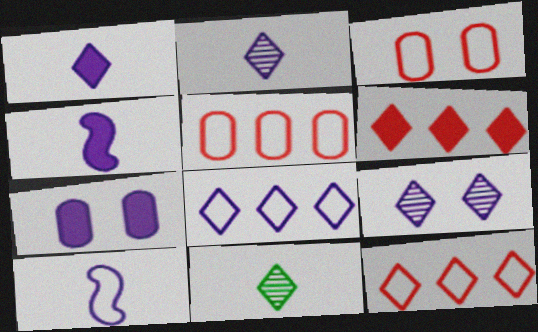[[1, 8, 9]]